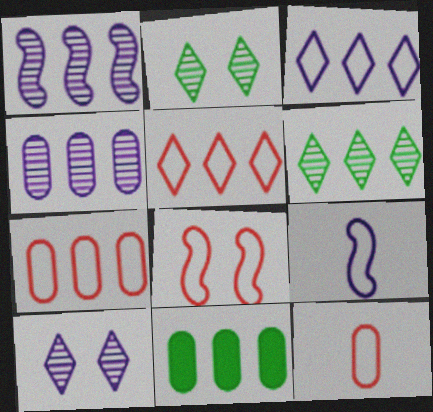[[1, 5, 11], 
[4, 7, 11], 
[5, 8, 12]]